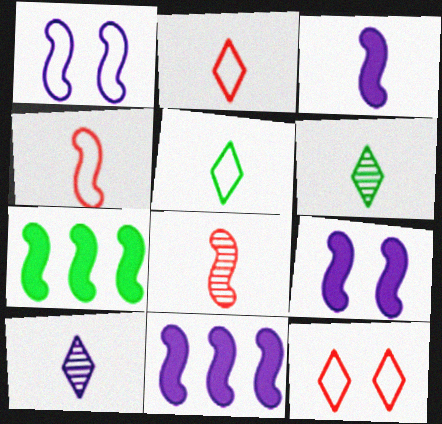[[1, 7, 8], 
[3, 9, 11]]